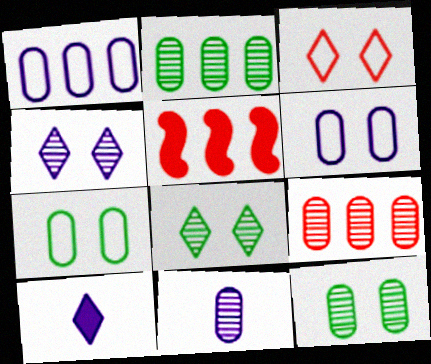[[9, 11, 12]]